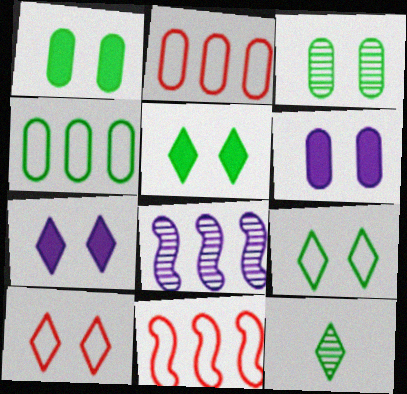[[6, 11, 12]]